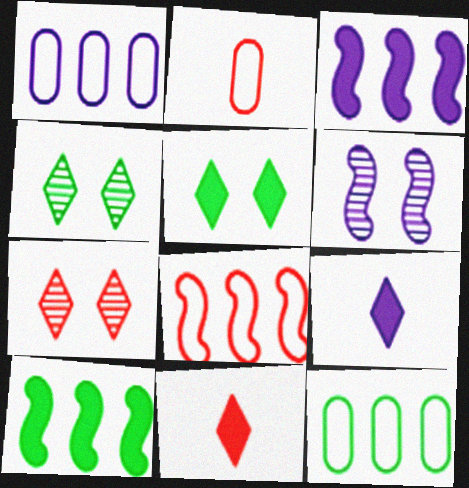[[1, 6, 9], 
[2, 3, 4], 
[6, 11, 12]]